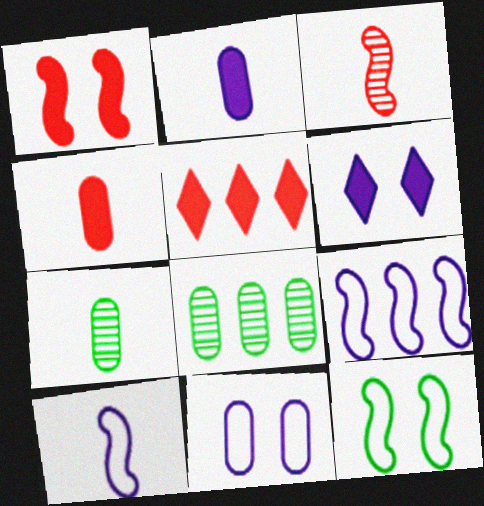[[1, 4, 5], 
[4, 8, 11], 
[5, 8, 9]]